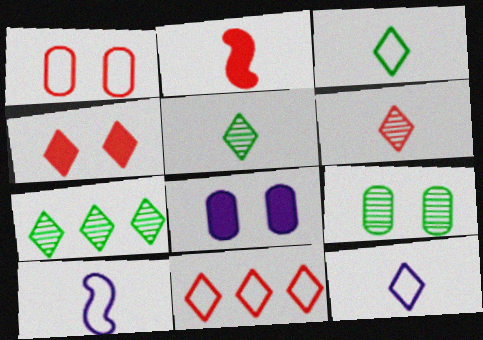[[1, 8, 9], 
[4, 6, 11], 
[4, 7, 12]]